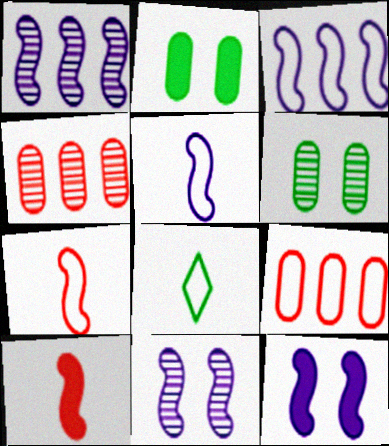[[1, 5, 12], 
[4, 8, 12]]